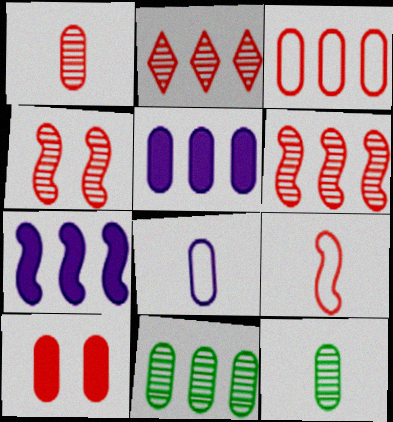[[1, 2, 4], 
[1, 3, 10], 
[2, 9, 10], 
[3, 5, 11], 
[8, 10, 11]]